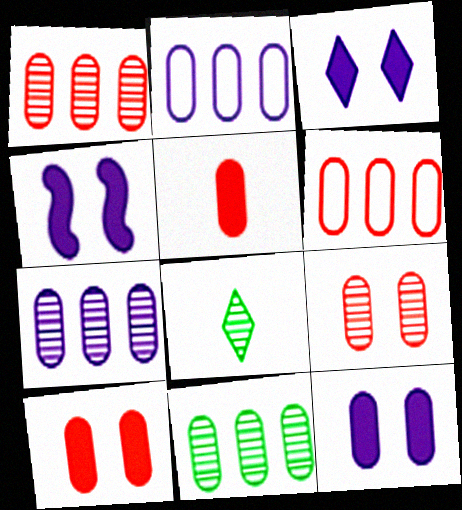[[1, 7, 11], 
[3, 4, 12], 
[4, 6, 8], 
[5, 6, 9]]